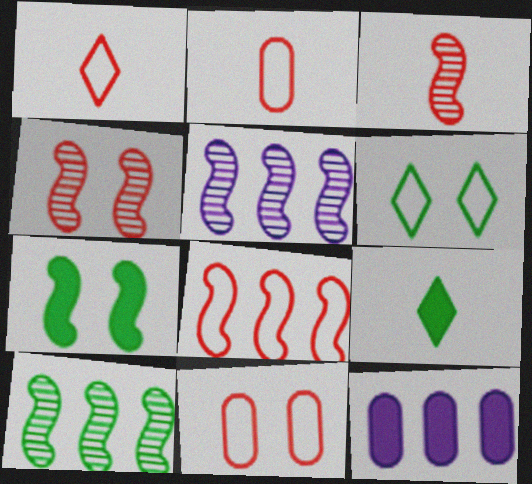[[1, 8, 11], 
[3, 6, 12], 
[5, 9, 11]]